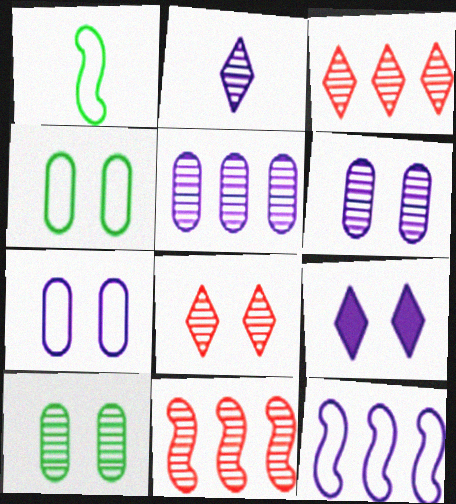[[2, 10, 11]]